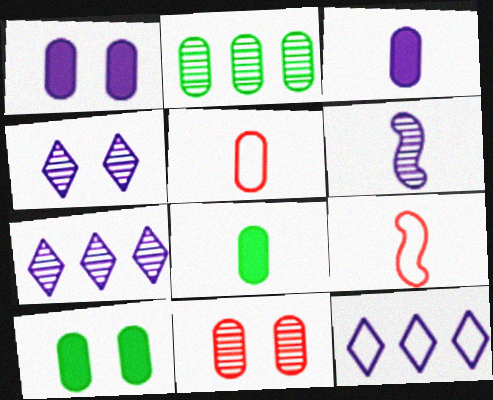[[1, 2, 5], 
[1, 6, 12], 
[7, 9, 10]]